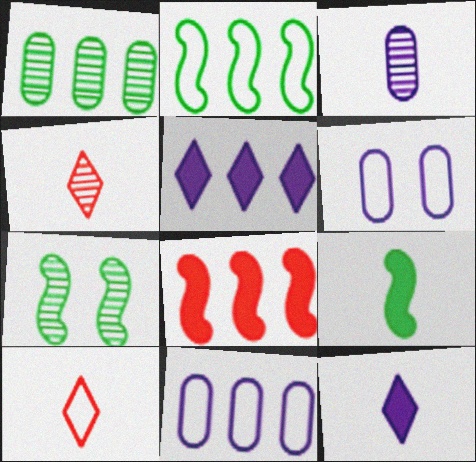[[2, 6, 10], 
[2, 7, 9], 
[3, 9, 10]]